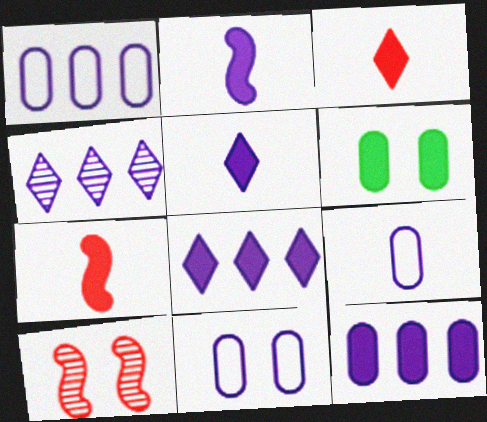[[1, 9, 11], 
[2, 4, 11], 
[6, 7, 8]]